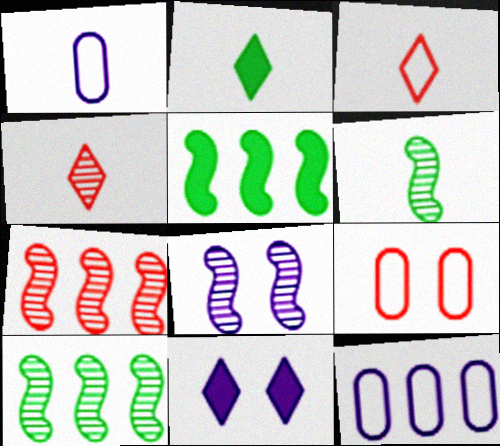[[6, 7, 8]]